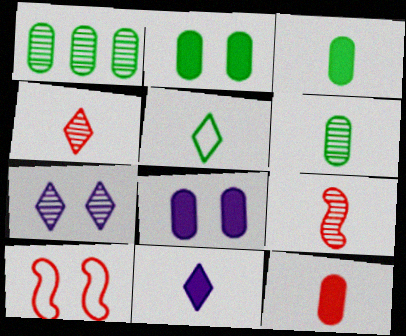[[1, 7, 9], 
[1, 10, 11], 
[2, 7, 10], 
[4, 5, 11]]